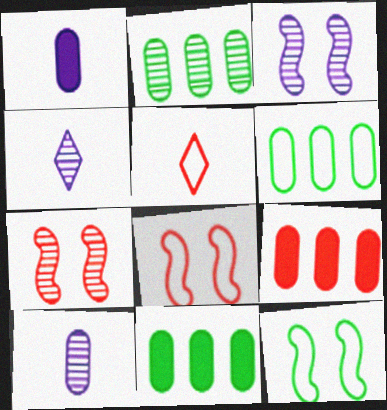[[2, 4, 7], 
[2, 6, 11], 
[3, 5, 11], 
[4, 8, 11], 
[4, 9, 12], 
[5, 7, 9]]